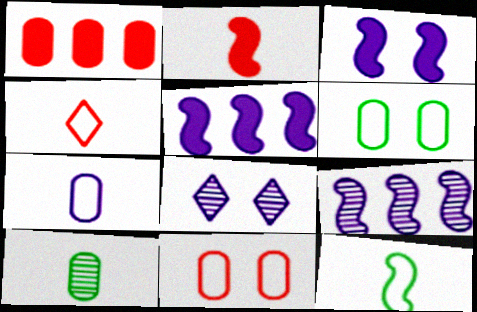[[1, 8, 12], 
[4, 7, 12], 
[5, 7, 8]]